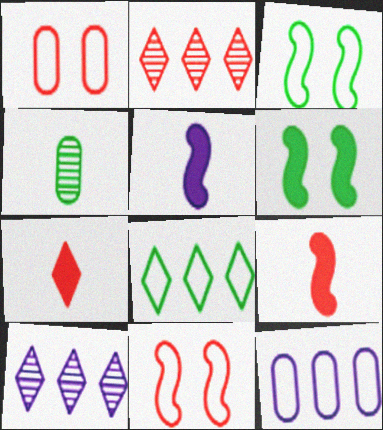[[1, 2, 9], 
[4, 6, 8]]